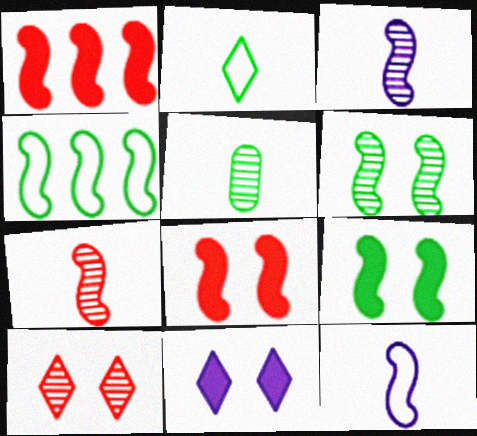[[1, 6, 12], 
[3, 4, 8]]